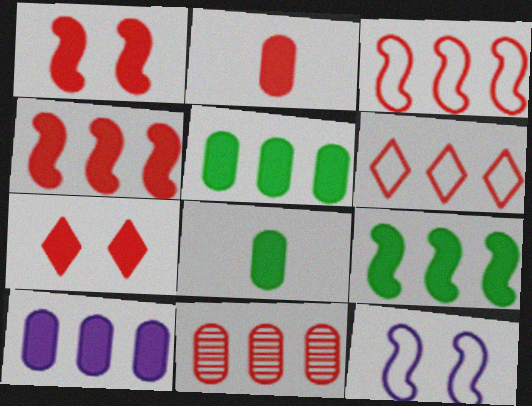[[2, 4, 7], 
[4, 6, 11]]